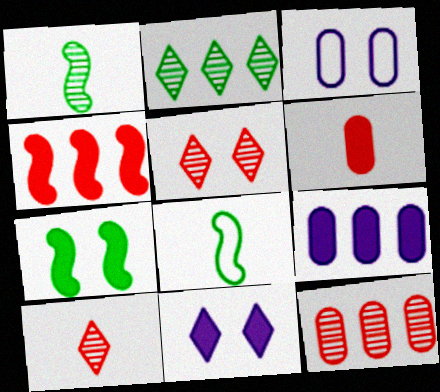[[3, 5, 7], 
[5, 8, 9], 
[8, 11, 12]]